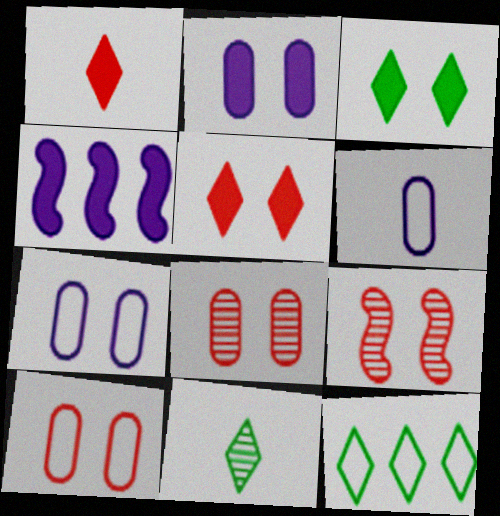[[3, 7, 9], 
[3, 11, 12], 
[4, 10, 11], 
[5, 9, 10]]